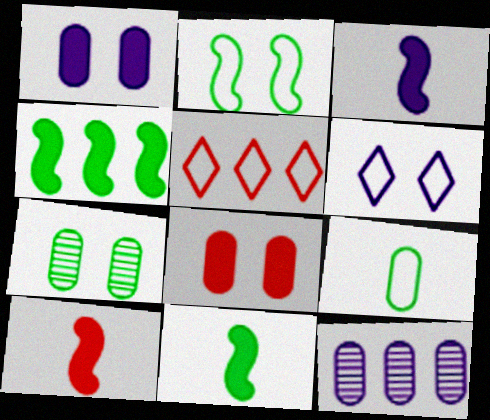[[3, 5, 7], 
[3, 6, 12], 
[3, 10, 11], 
[4, 5, 12], 
[8, 9, 12]]